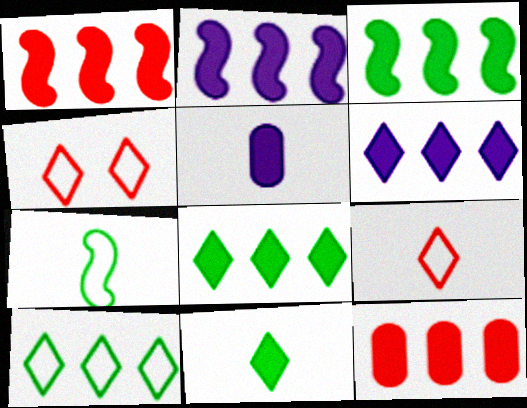[[1, 2, 3], 
[2, 8, 12], 
[3, 6, 12]]